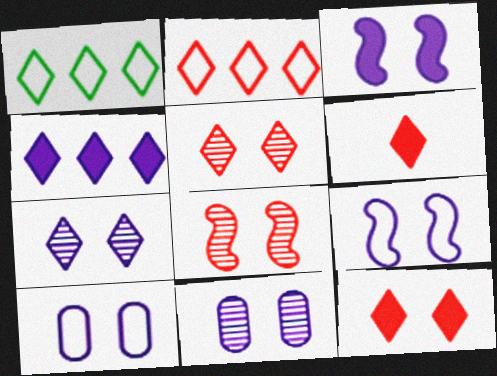[[1, 6, 7], 
[2, 5, 6], 
[3, 7, 10]]